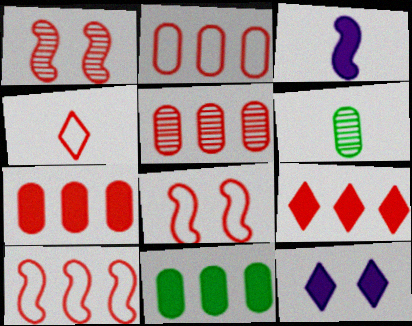[[1, 4, 7], 
[2, 4, 8], 
[2, 5, 7], 
[3, 4, 6], 
[5, 9, 10], 
[6, 10, 12]]